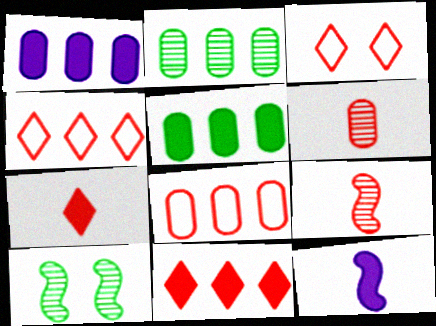[[1, 2, 8], 
[2, 3, 12]]